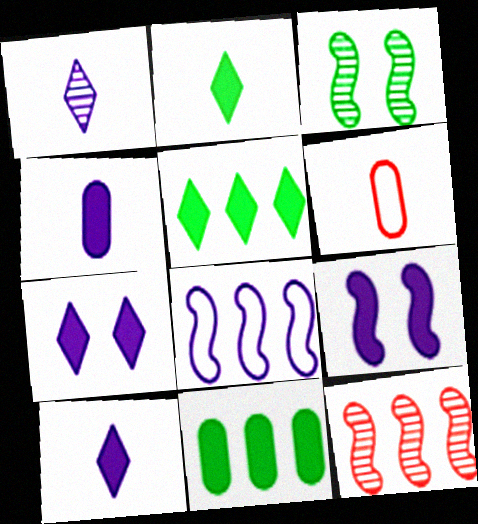[]